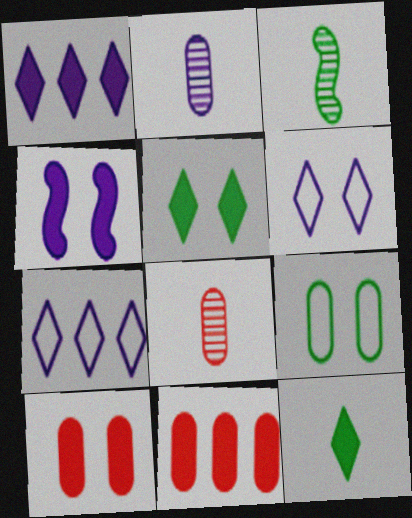[[2, 4, 7], 
[2, 9, 11], 
[3, 6, 11], 
[3, 7, 10], 
[4, 5, 10], 
[4, 11, 12]]